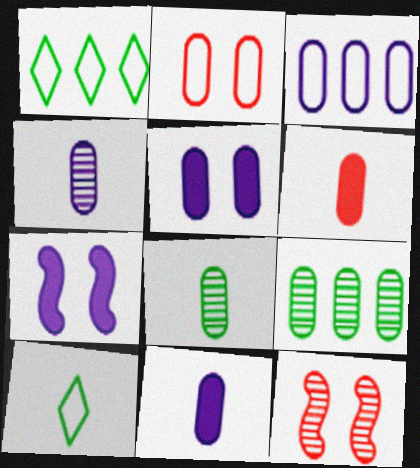[[1, 11, 12], 
[2, 9, 11], 
[3, 4, 5]]